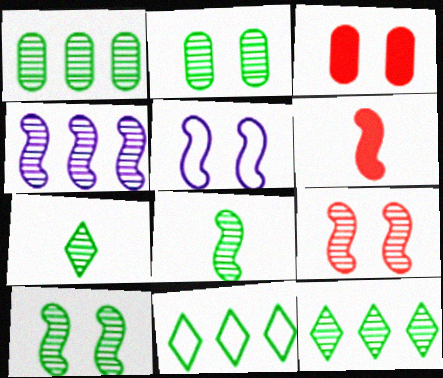[[1, 7, 10], 
[2, 8, 12], 
[4, 8, 9]]